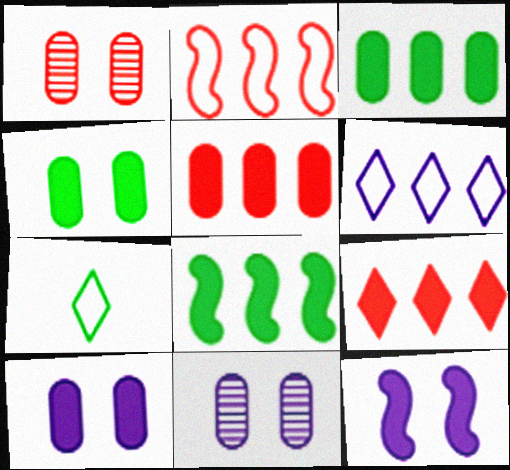[]